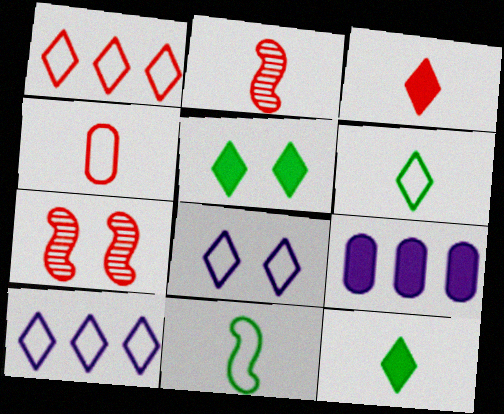[[1, 6, 8], 
[2, 3, 4], 
[6, 7, 9]]